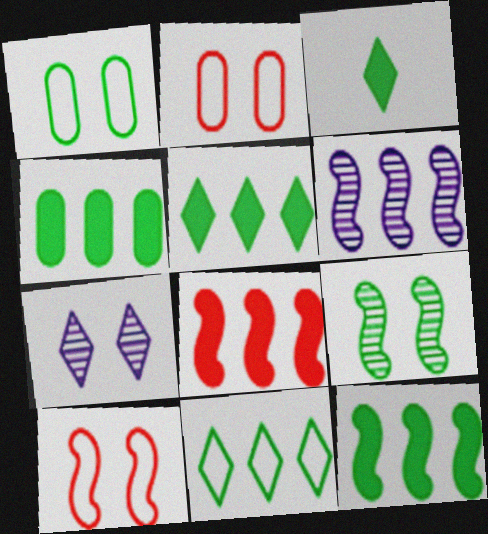[[2, 3, 6], 
[4, 5, 12]]